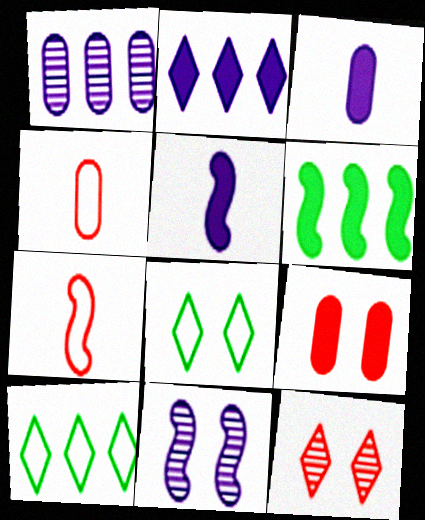[[6, 7, 11], 
[8, 9, 11]]